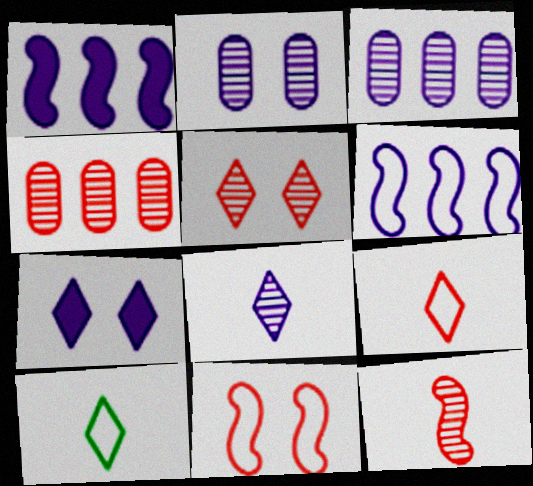[[4, 5, 12]]